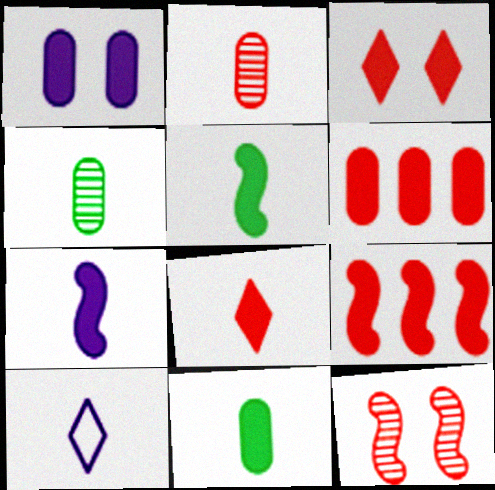[[1, 6, 11], 
[2, 5, 10], 
[7, 8, 11]]